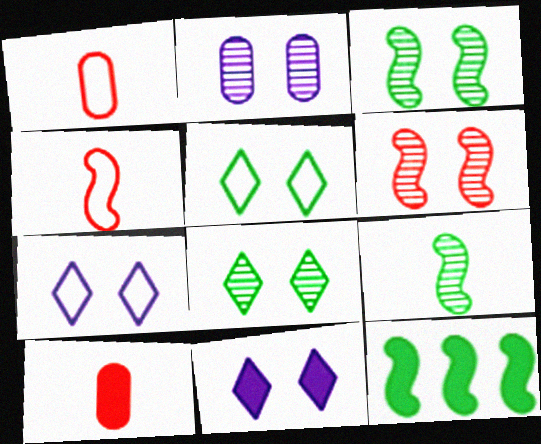[[2, 6, 8], 
[10, 11, 12]]